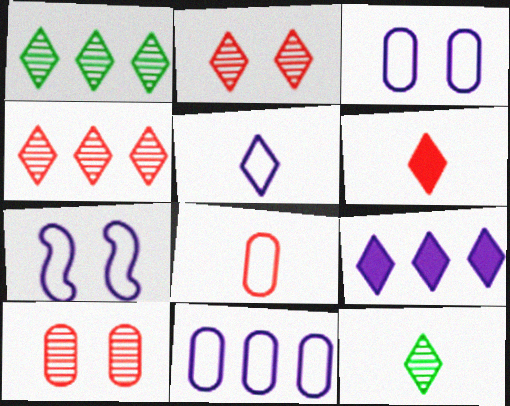[[5, 6, 12], 
[5, 7, 11]]